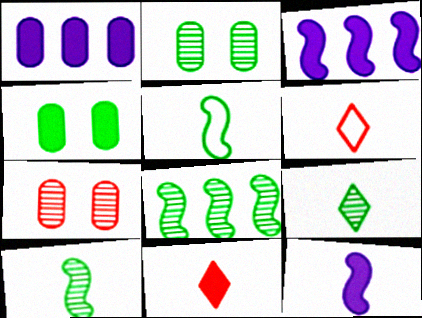[[2, 3, 6], 
[2, 8, 9], 
[3, 4, 11]]